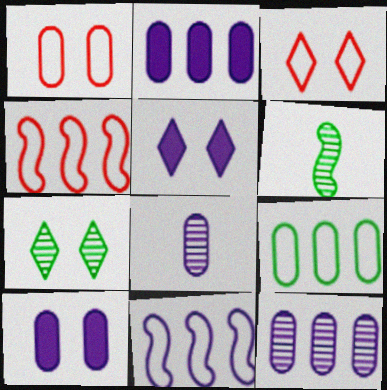[[2, 3, 6], 
[3, 5, 7], 
[5, 8, 11]]